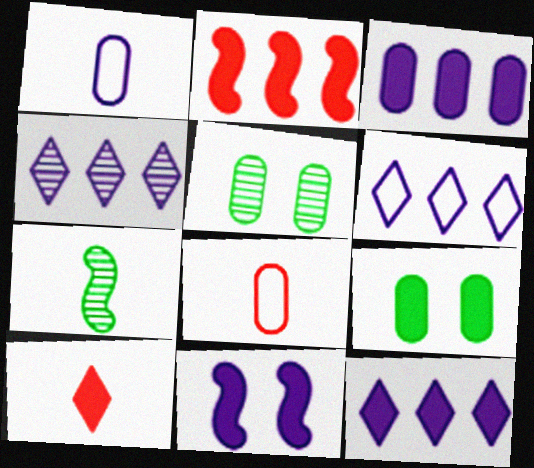[[1, 4, 11], 
[1, 7, 10], 
[3, 5, 8], 
[4, 6, 12]]